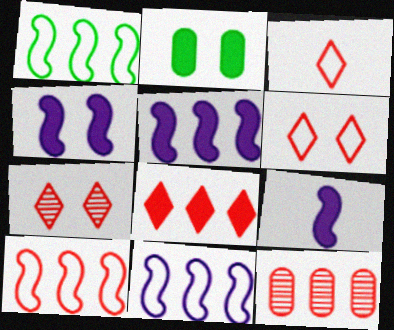[[1, 10, 11], 
[2, 8, 9], 
[3, 7, 8], 
[4, 5, 9], 
[8, 10, 12]]